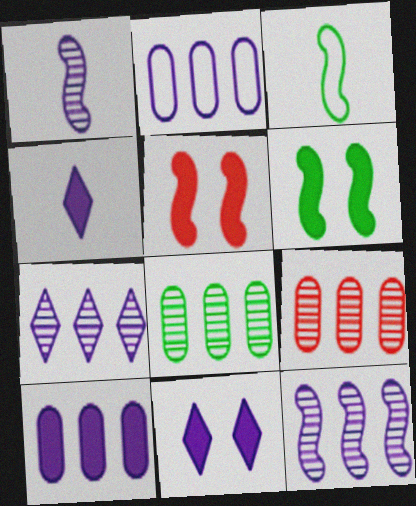[[1, 2, 11], 
[3, 5, 12], 
[3, 9, 11]]